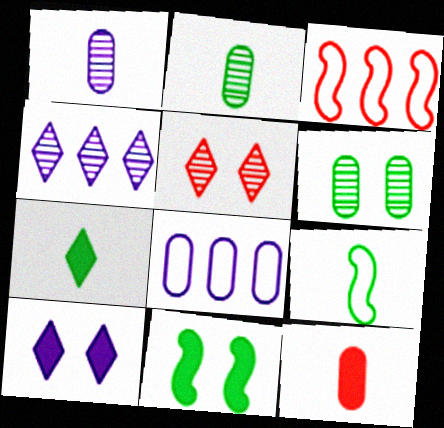[[2, 3, 10], 
[2, 7, 9], 
[3, 5, 12], 
[6, 8, 12]]